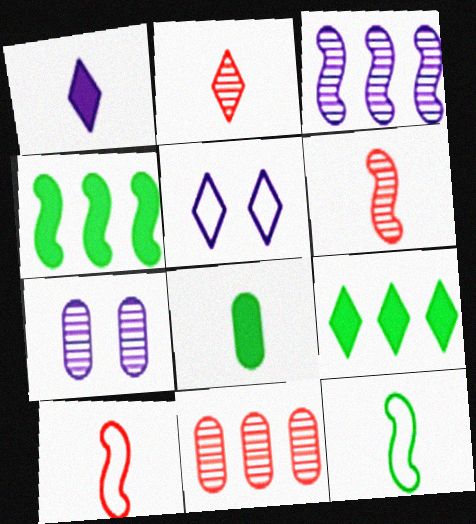[[2, 5, 9], 
[7, 9, 10]]